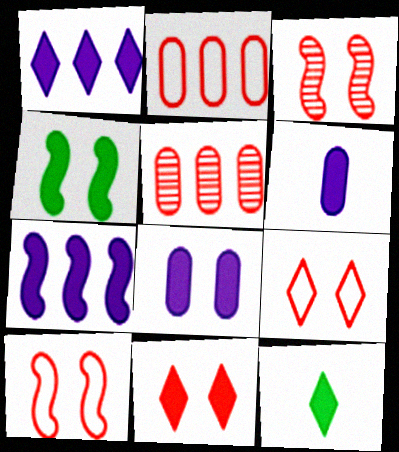[[1, 11, 12], 
[4, 8, 11]]